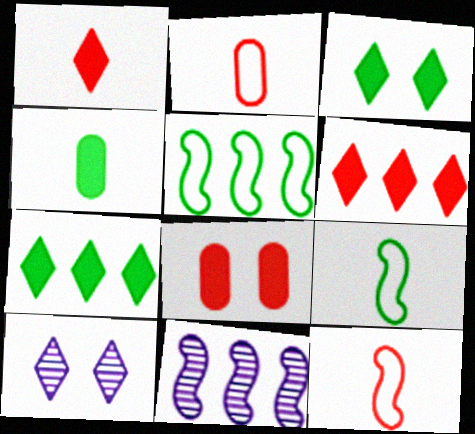[[2, 3, 11]]